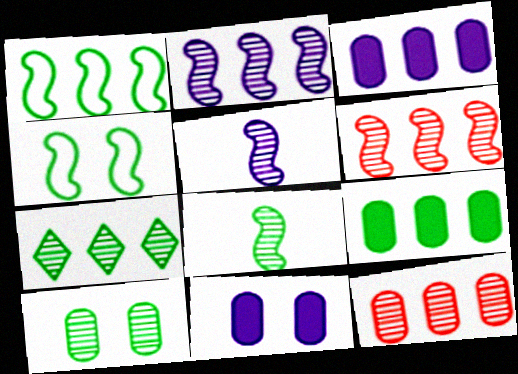[[1, 7, 9], 
[2, 7, 12], 
[7, 8, 10]]